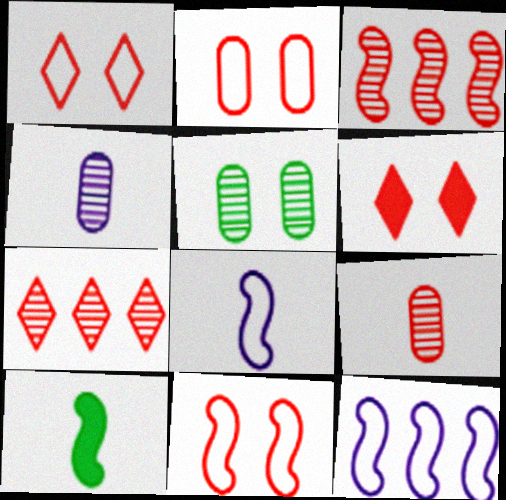[[1, 2, 11]]